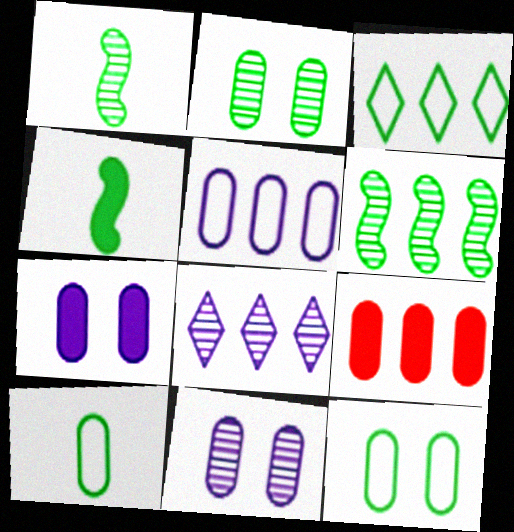[[2, 3, 4], 
[9, 10, 11]]